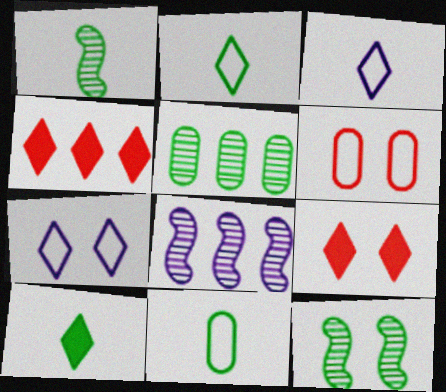[[1, 10, 11], 
[6, 8, 10], 
[8, 9, 11]]